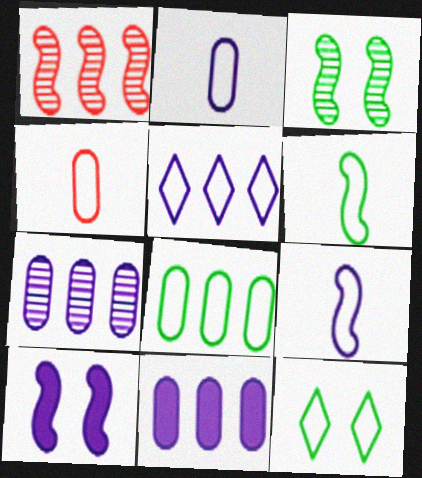[[1, 6, 10], 
[6, 8, 12]]